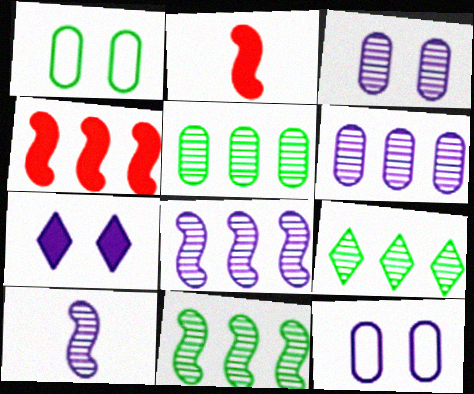[[2, 9, 12], 
[5, 9, 11]]